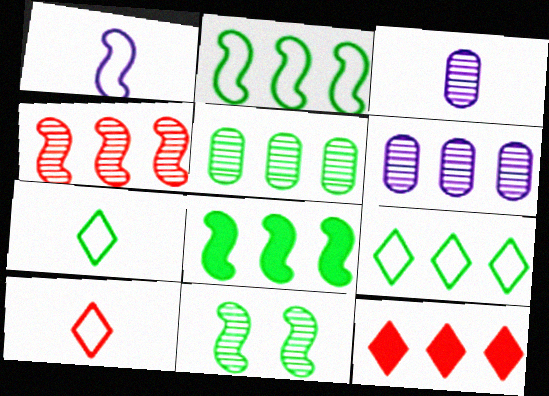[[2, 6, 12], 
[5, 8, 9]]